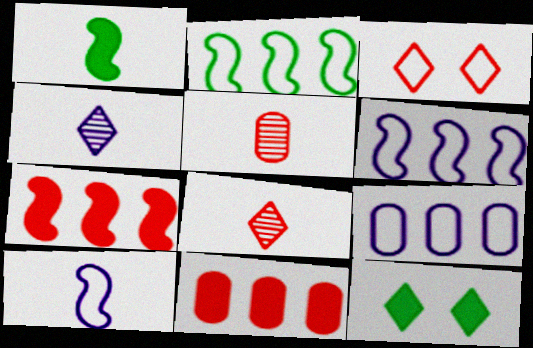[[3, 5, 7], 
[5, 6, 12]]